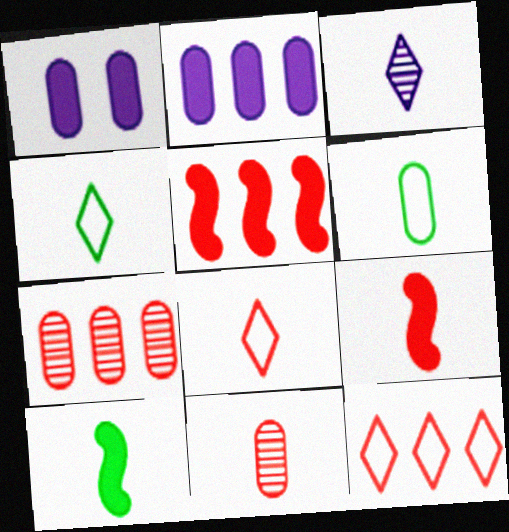[[1, 6, 7], 
[3, 6, 9], 
[5, 7, 12], 
[8, 9, 11]]